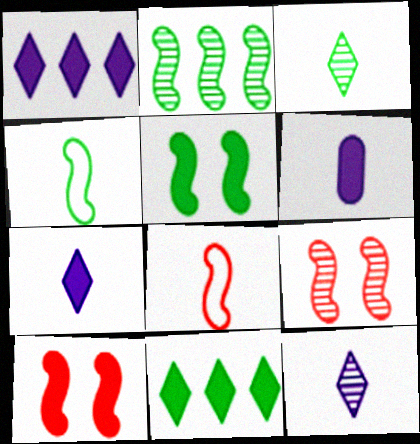[[2, 4, 5], 
[3, 6, 8], 
[6, 10, 11]]